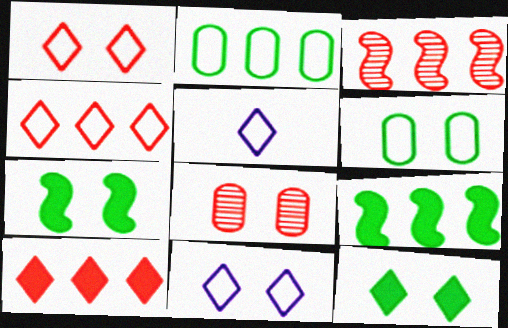[[5, 8, 9], 
[7, 8, 11]]